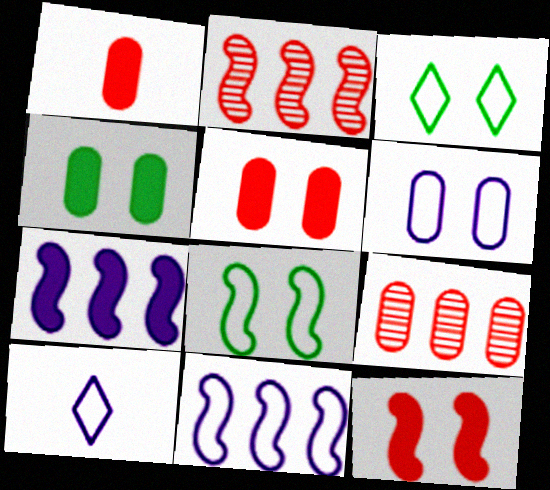[[2, 4, 10], 
[6, 10, 11]]